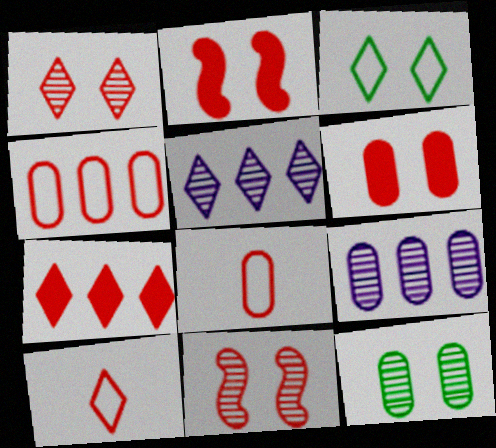[[1, 7, 10], 
[7, 8, 11]]